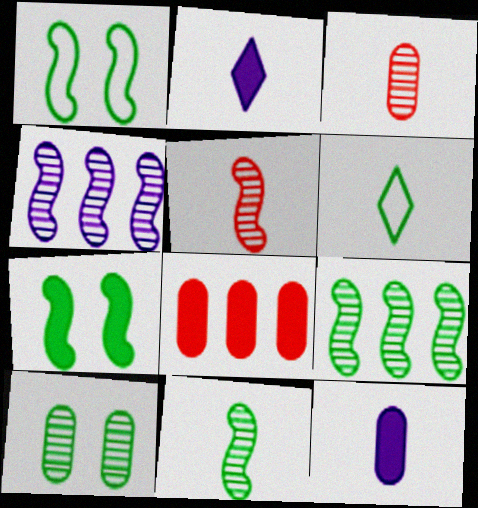[[2, 7, 8], 
[5, 6, 12]]